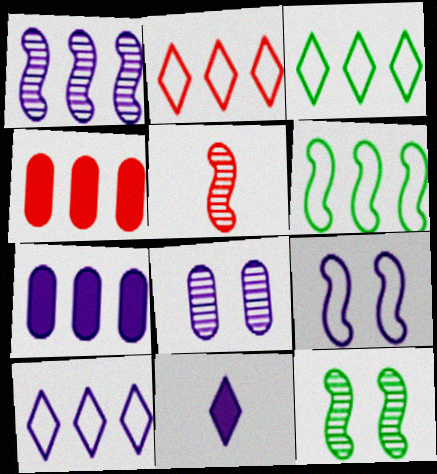[[1, 3, 4], 
[1, 5, 12], 
[1, 7, 10], 
[2, 3, 10]]